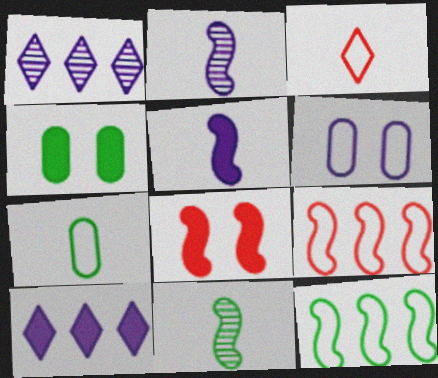[[1, 5, 6], 
[1, 7, 8], 
[2, 6, 10], 
[2, 8, 12], 
[3, 6, 12]]